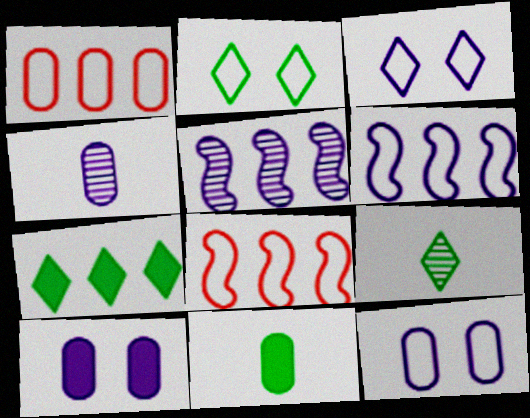[[1, 5, 7], 
[2, 7, 9], 
[8, 9, 10]]